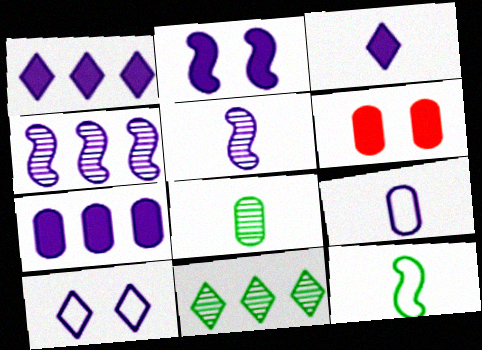[[2, 3, 7], 
[3, 5, 9], 
[5, 7, 10]]